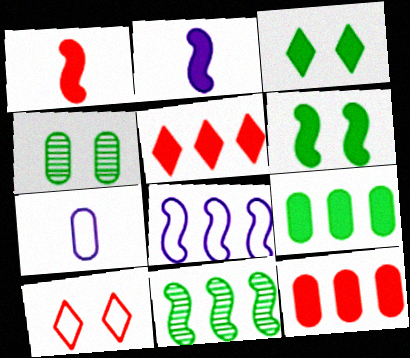[[2, 3, 12], 
[4, 7, 12]]